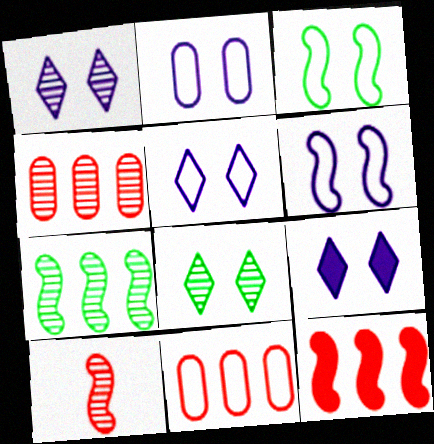[[1, 5, 9], 
[2, 5, 6]]